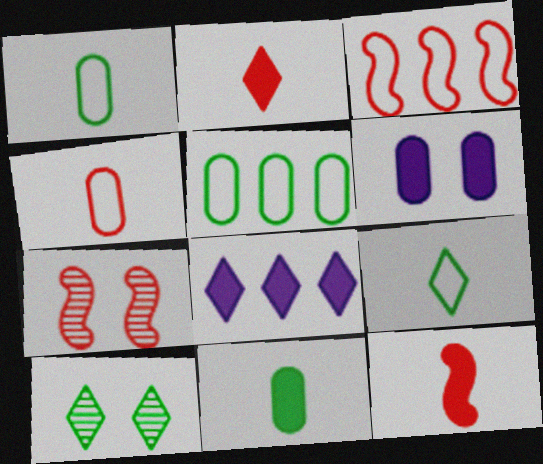[[1, 7, 8], 
[3, 7, 12]]